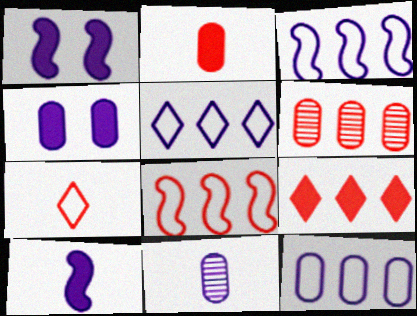[[1, 5, 11], 
[3, 5, 12], 
[4, 11, 12], 
[6, 8, 9]]